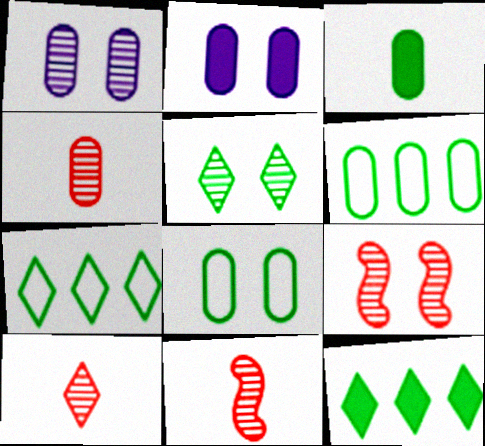[[1, 5, 9], 
[2, 4, 6], 
[2, 7, 11], 
[4, 10, 11]]